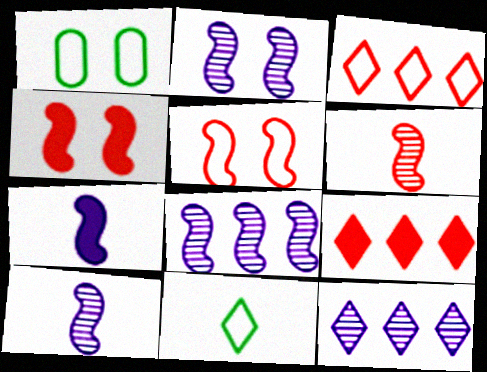[[1, 9, 10], 
[2, 8, 10]]